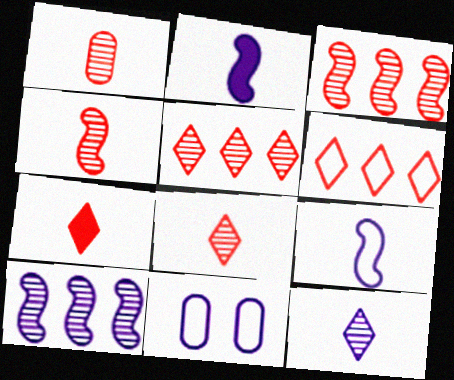[[1, 4, 8]]